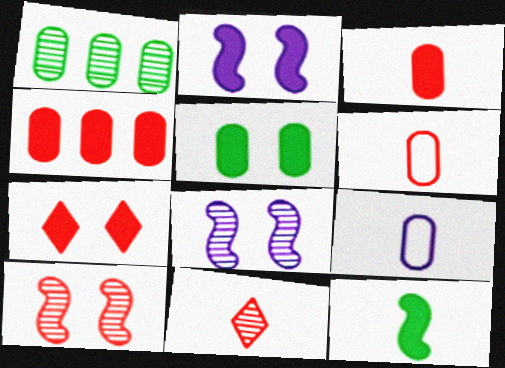[[1, 8, 11], 
[2, 5, 7], 
[9, 11, 12]]